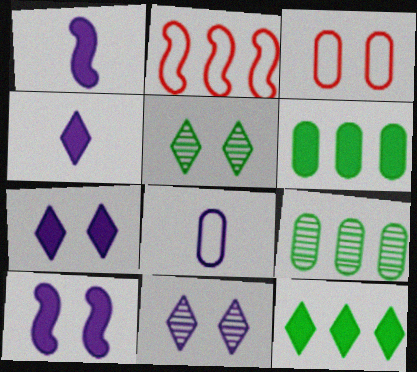[[3, 5, 10]]